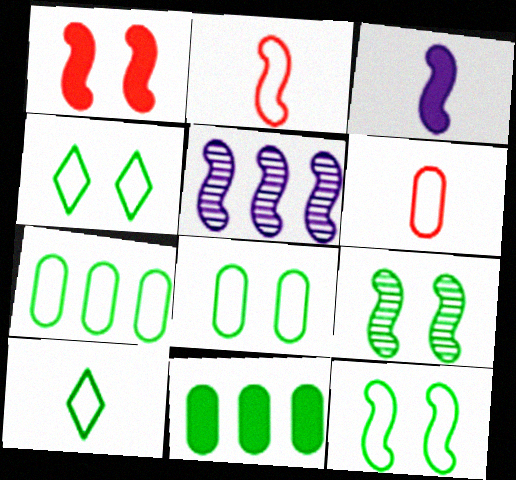[[4, 8, 12], 
[7, 10, 12], 
[9, 10, 11]]